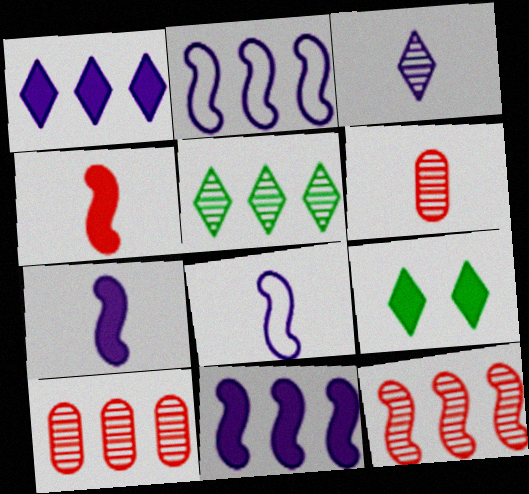[[2, 6, 9], 
[8, 9, 10]]